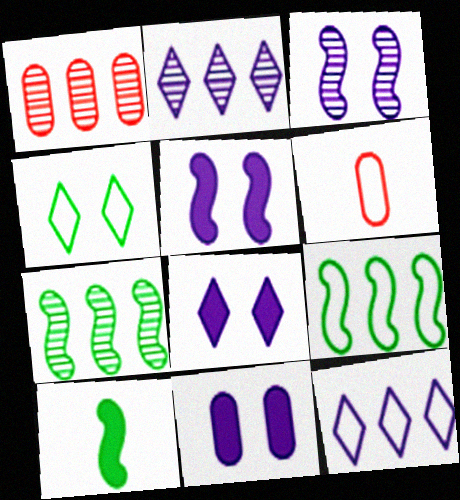[[1, 2, 7], 
[5, 8, 11], 
[6, 7, 8]]